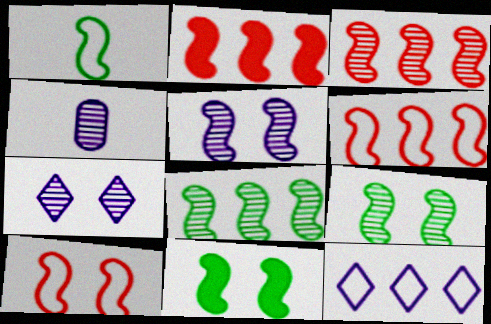[[1, 2, 5], 
[1, 8, 11], 
[2, 3, 6], 
[5, 10, 11]]